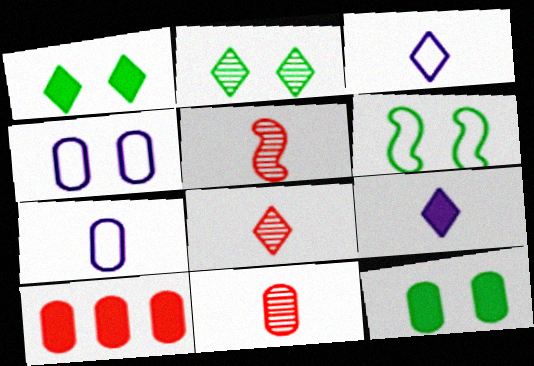[[2, 6, 12], 
[5, 8, 11]]